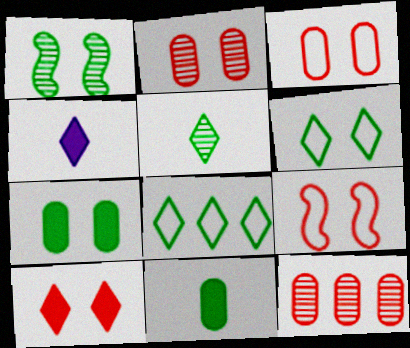[[1, 6, 7], 
[1, 8, 11], 
[2, 9, 10]]